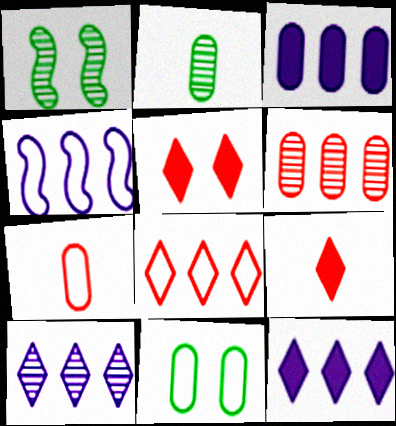[[1, 7, 12], 
[2, 4, 5], 
[3, 4, 10]]